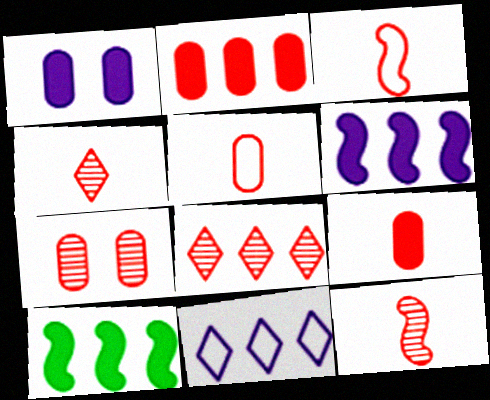[[2, 5, 7], 
[3, 4, 9], 
[7, 8, 12]]